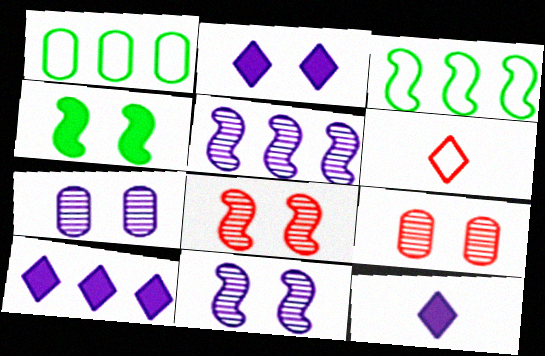[[1, 8, 12], 
[2, 10, 12], 
[3, 9, 12]]